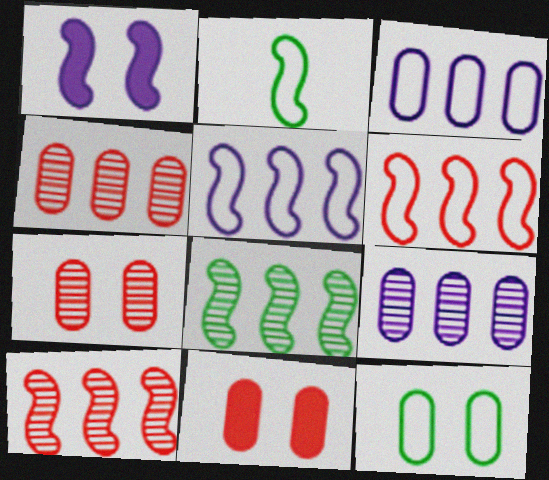[[1, 2, 10]]